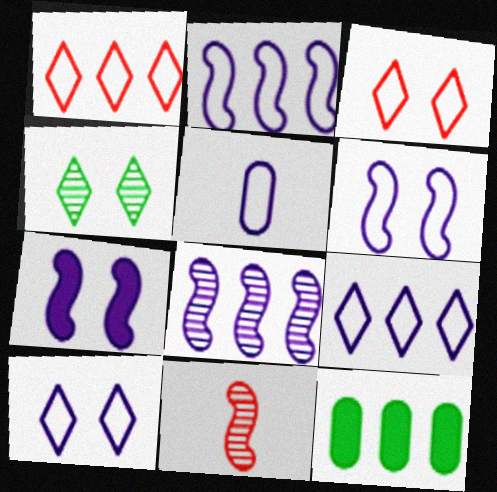[[1, 8, 12], 
[2, 5, 10], 
[5, 6, 9], 
[10, 11, 12]]